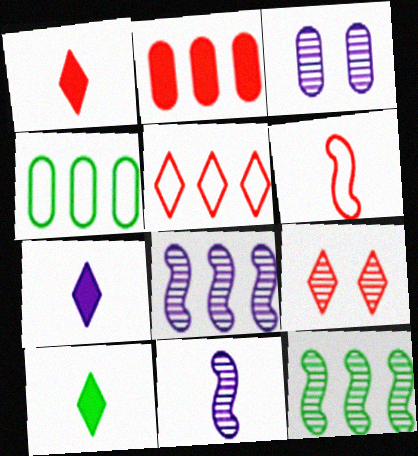[[1, 5, 9], 
[1, 7, 10], 
[2, 6, 9]]